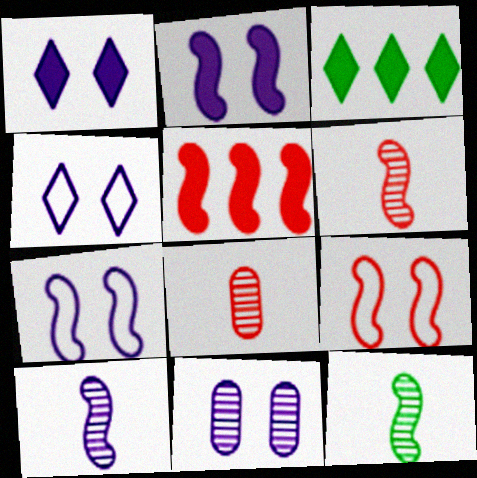[[1, 7, 11], 
[2, 4, 11], 
[3, 7, 8], 
[5, 6, 9], 
[5, 7, 12], 
[6, 10, 12]]